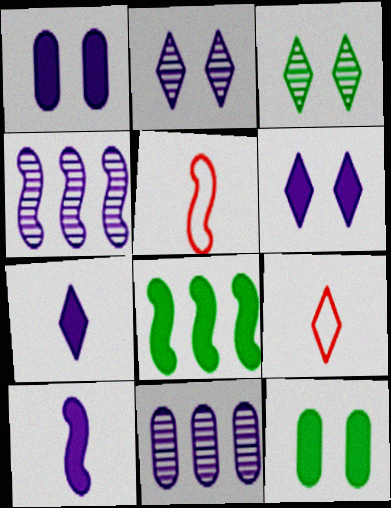[[4, 9, 12]]